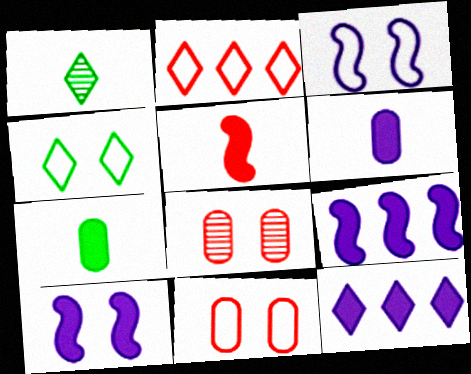[[1, 9, 11], 
[2, 5, 8], 
[3, 4, 11], 
[4, 8, 10], 
[6, 10, 12]]